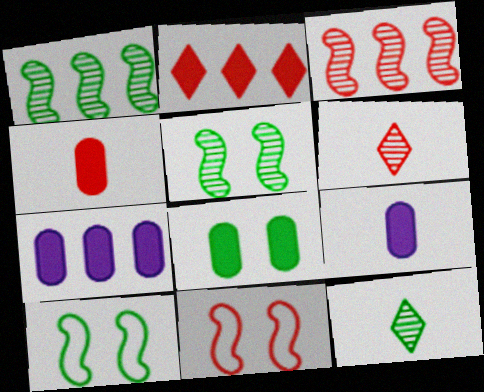[[4, 7, 8], 
[6, 7, 10], 
[7, 11, 12]]